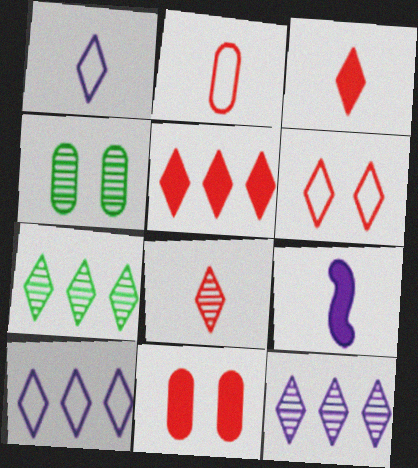[[5, 6, 8], 
[5, 7, 10]]